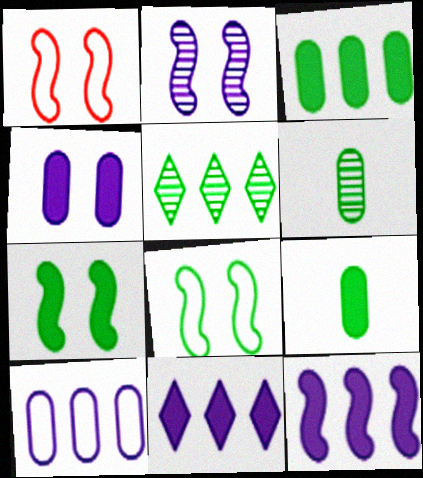[[1, 2, 7], 
[1, 6, 11], 
[5, 8, 9]]